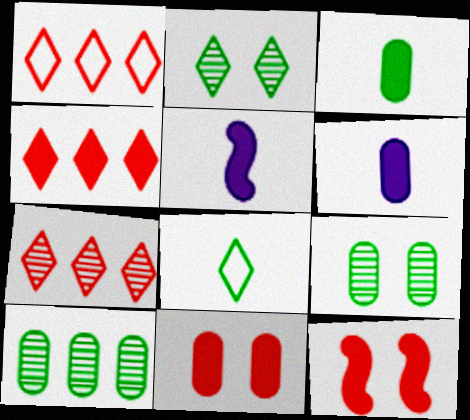[[1, 4, 7], 
[1, 5, 9]]